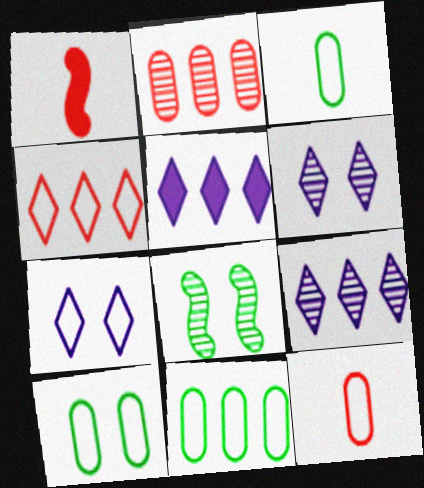[[1, 6, 11], 
[1, 9, 10], 
[3, 10, 11], 
[5, 8, 12]]